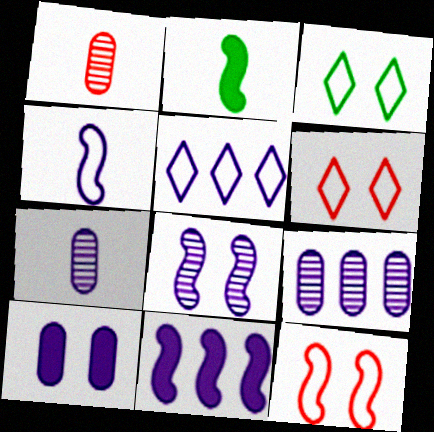[[1, 3, 11], 
[2, 6, 9], 
[4, 8, 11], 
[5, 9, 11]]